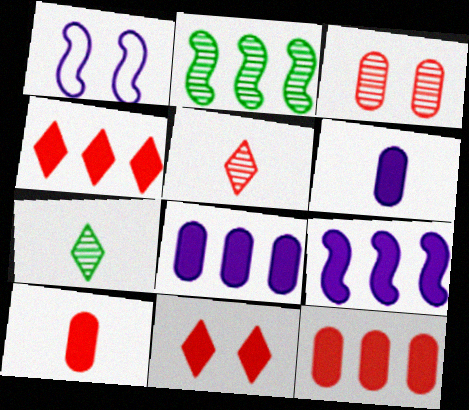[[1, 7, 12]]